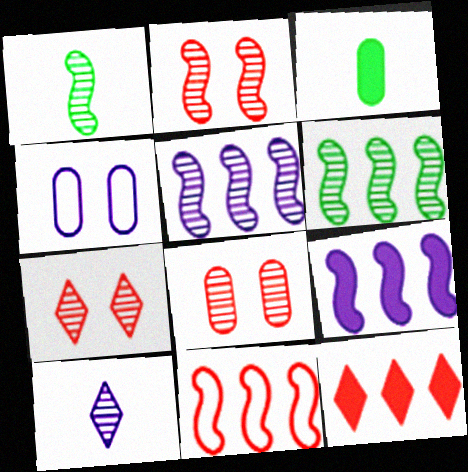[[1, 2, 5], 
[1, 4, 12], 
[2, 7, 8], 
[4, 9, 10], 
[6, 8, 10], 
[6, 9, 11]]